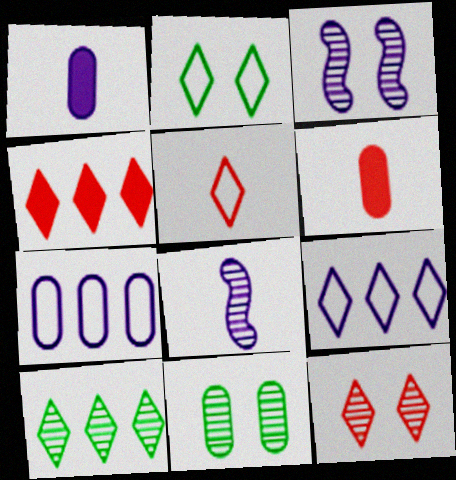[[1, 3, 9], 
[2, 5, 9], 
[3, 11, 12], 
[4, 5, 12], 
[4, 9, 10], 
[6, 7, 11]]